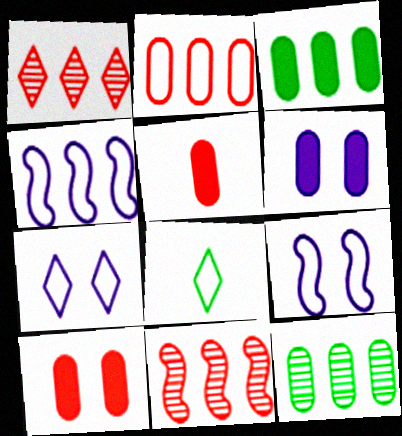[[1, 3, 4], 
[2, 8, 9], 
[3, 5, 6], 
[6, 8, 11]]